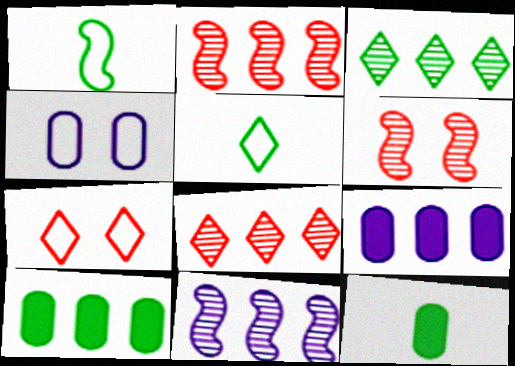[[5, 6, 9], 
[7, 11, 12]]